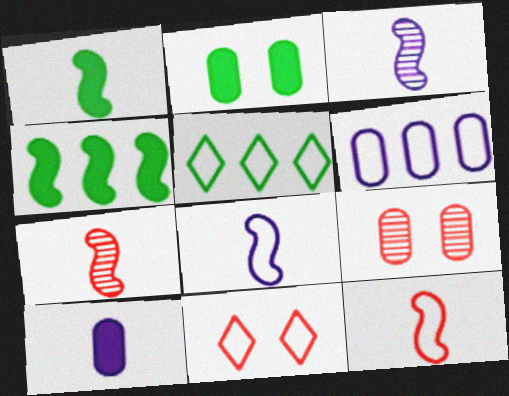[[1, 3, 12], 
[1, 7, 8]]